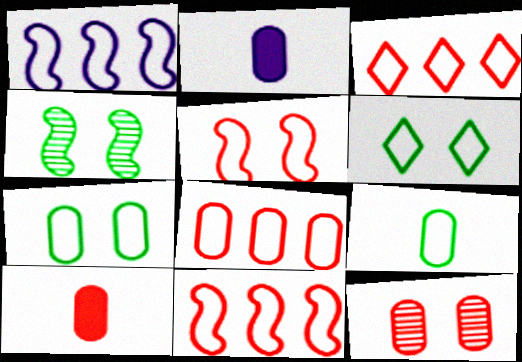[[2, 3, 4], 
[3, 8, 11], 
[8, 10, 12]]